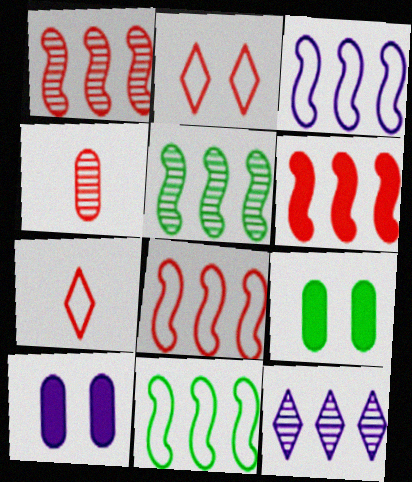[[1, 6, 8], 
[2, 4, 6], 
[3, 5, 6], 
[3, 8, 11], 
[5, 7, 10]]